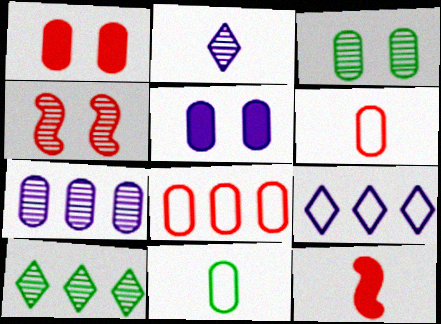[[1, 7, 11], 
[2, 11, 12], 
[3, 9, 12]]